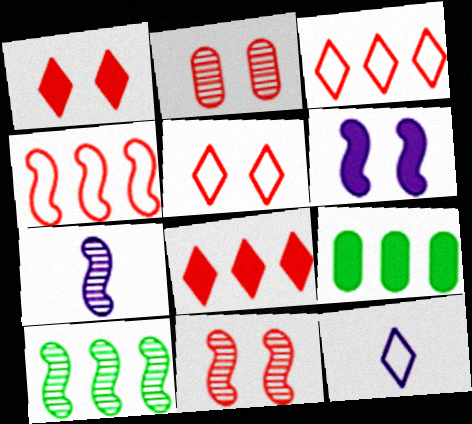[[5, 7, 9], 
[7, 10, 11], 
[9, 11, 12]]